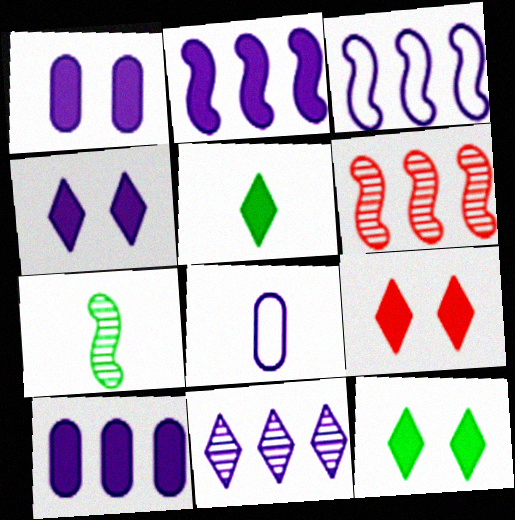[[3, 10, 11], 
[4, 9, 12], 
[6, 8, 12]]